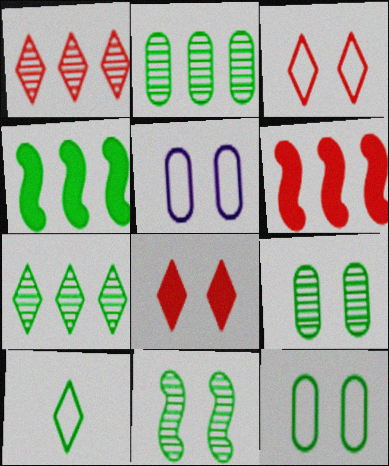[[4, 9, 10], 
[5, 8, 11]]